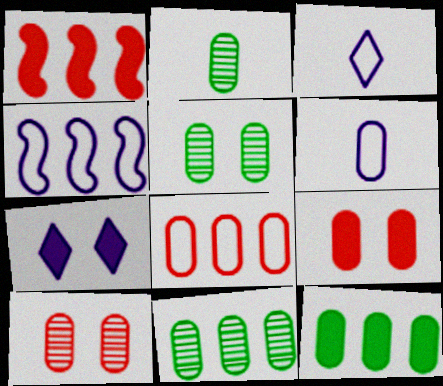[[1, 3, 5], 
[2, 5, 11], 
[6, 9, 11], 
[6, 10, 12]]